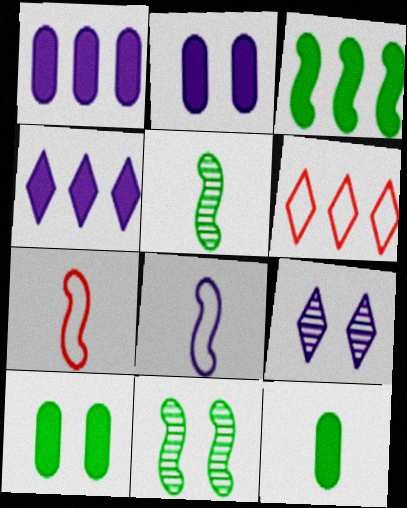[[1, 8, 9], 
[2, 5, 6]]